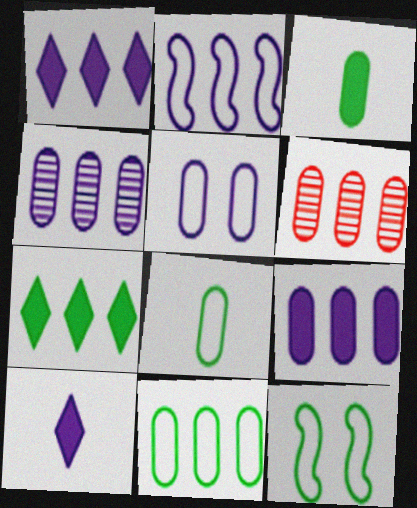[[1, 2, 4], 
[2, 6, 7], 
[3, 5, 6], 
[6, 9, 11], 
[6, 10, 12]]